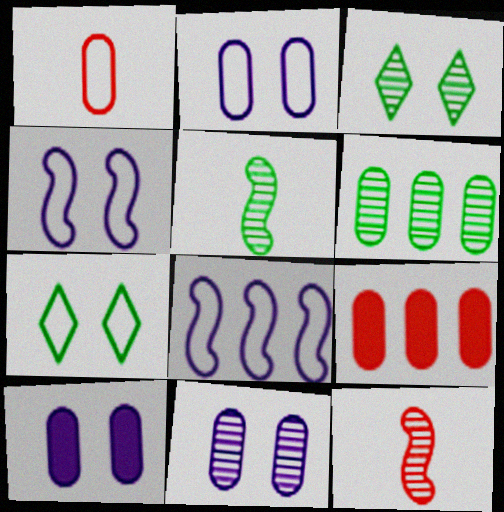[[1, 6, 10], 
[1, 7, 8], 
[2, 10, 11], 
[3, 5, 6]]